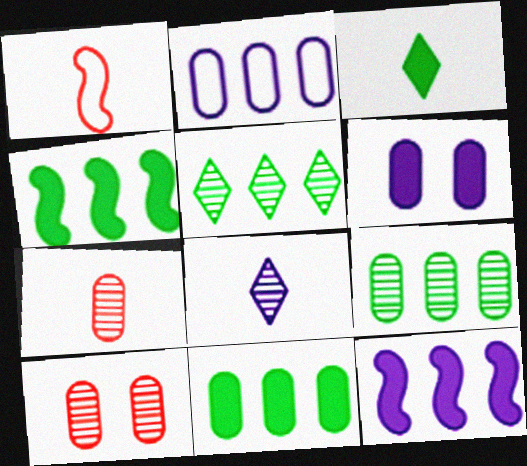[[1, 5, 6]]